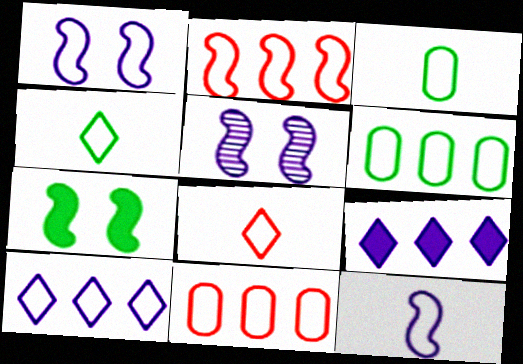[[1, 4, 11], 
[1, 6, 8], 
[2, 6, 10], 
[3, 8, 12]]